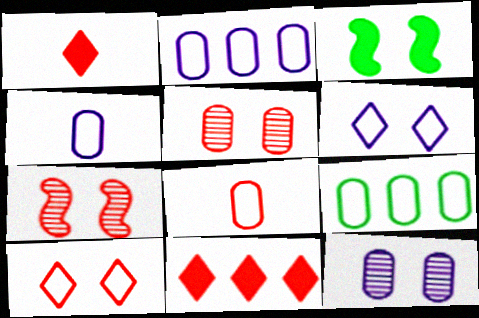[[3, 5, 6], 
[3, 10, 12], 
[7, 8, 11]]